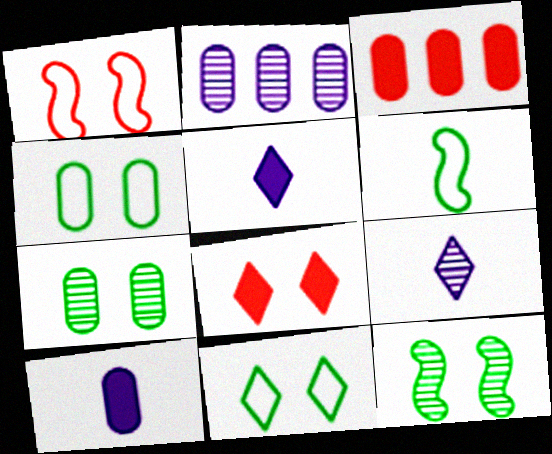[[2, 6, 8]]